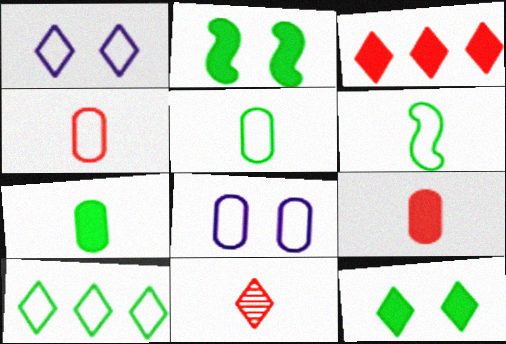[]